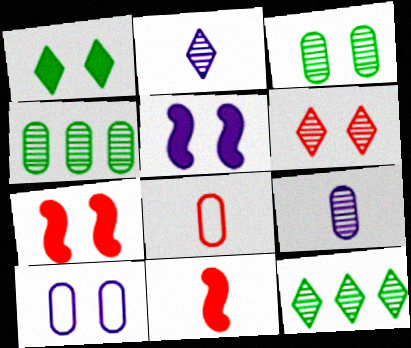[[2, 6, 12], 
[5, 8, 12], 
[10, 11, 12]]